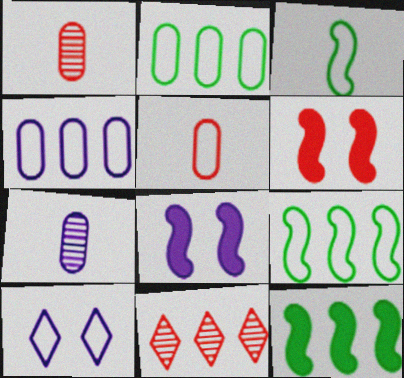[[1, 10, 12], 
[4, 11, 12], 
[5, 6, 11], 
[5, 9, 10]]